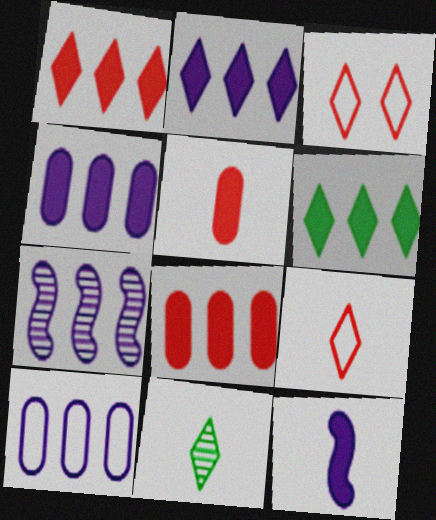[[1, 2, 6], 
[2, 3, 11], 
[2, 7, 10]]